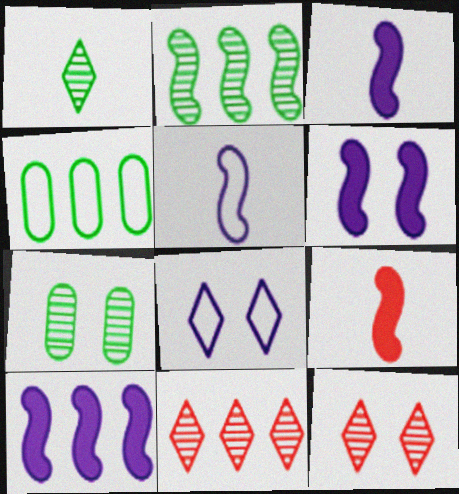[[1, 2, 7], 
[3, 4, 12], 
[3, 6, 10], 
[4, 10, 11]]